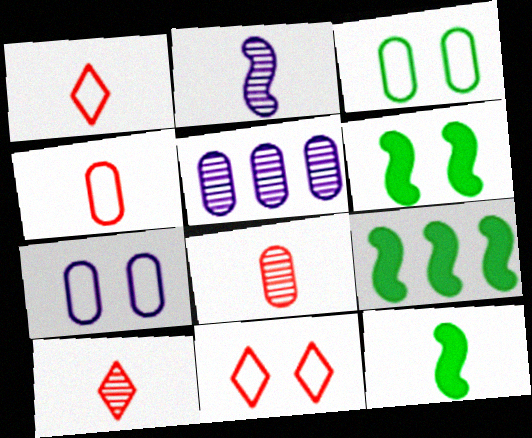[[1, 5, 6], 
[5, 11, 12], 
[6, 9, 12], 
[7, 9, 10]]